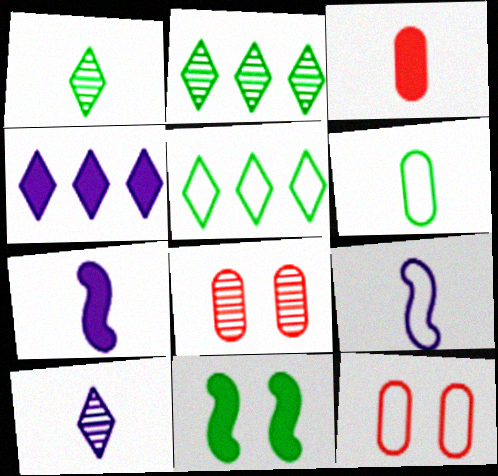[[1, 3, 9], 
[2, 6, 11], 
[2, 7, 12], 
[3, 4, 11], 
[5, 7, 8], 
[5, 9, 12]]